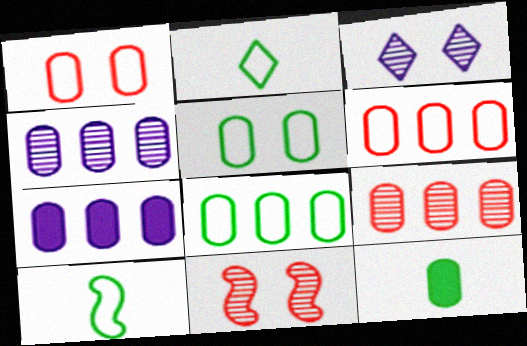[[1, 4, 12], 
[2, 7, 11], 
[7, 8, 9]]